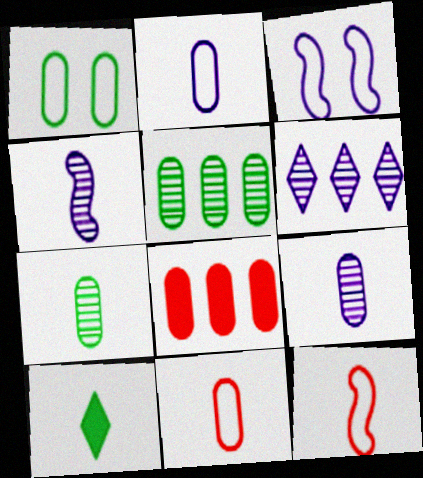[[1, 8, 9], 
[4, 10, 11], 
[9, 10, 12]]